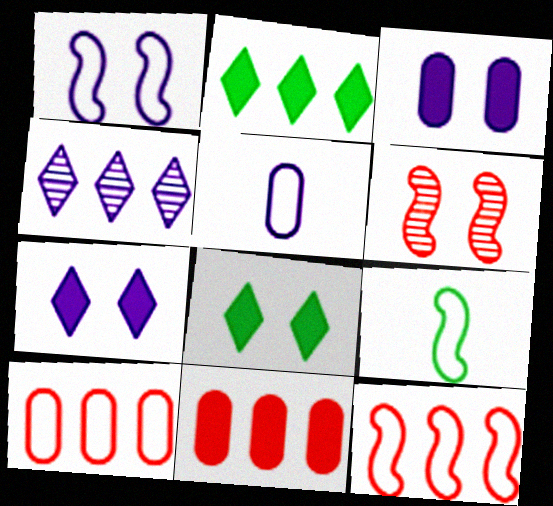[[1, 9, 12], 
[2, 5, 6]]